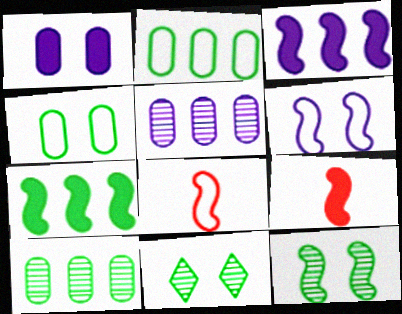[[3, 8, 12]]